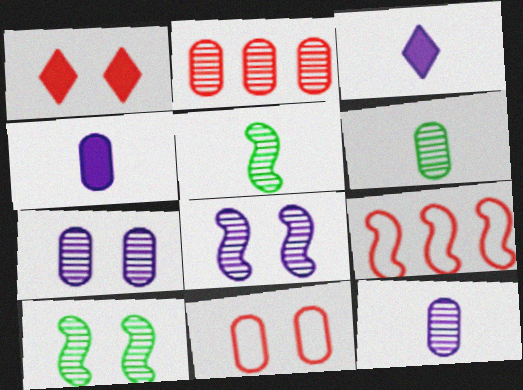[[2, 6, 7]]